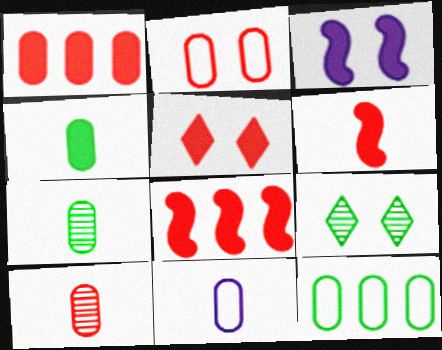[[1, 2, 10], 
[1, 5, 6], 
[2, 3, 9], 
[2, 11, 12], 
[4, 10, 11], 
[8, 9, 11]]